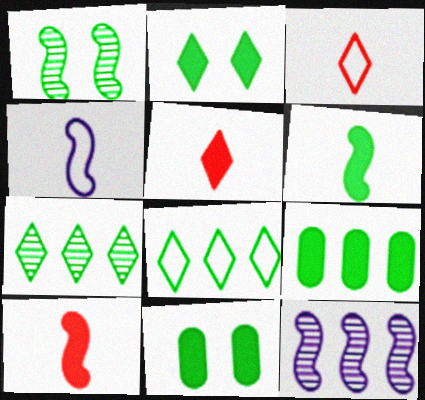[[2, 6, 9], 
[3, 11, 12]]